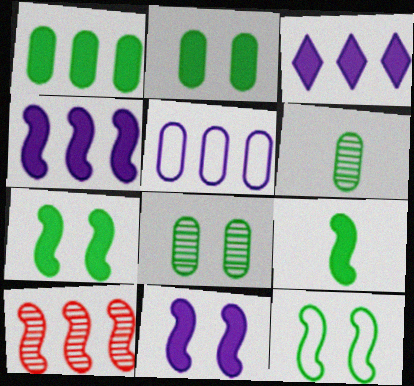[]